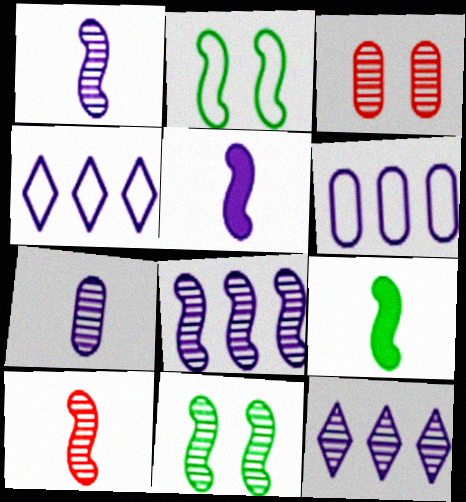[[3, 4, 9], 
[8, 10, 11]]